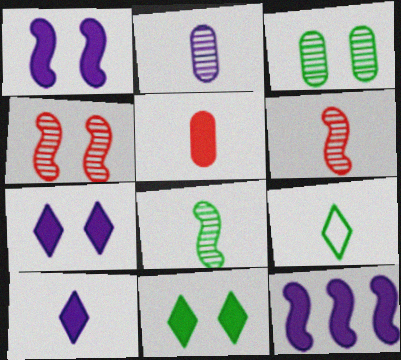[[5, 11, 12]]